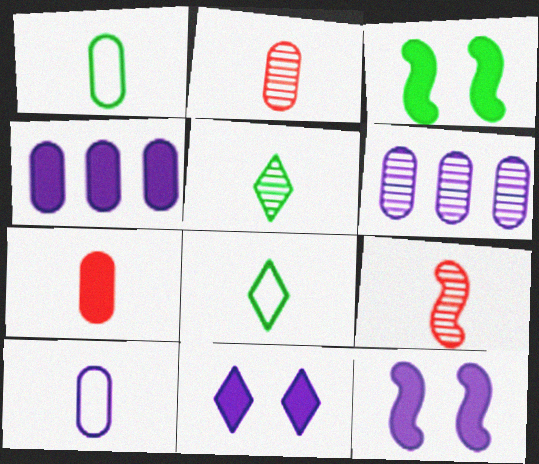[]